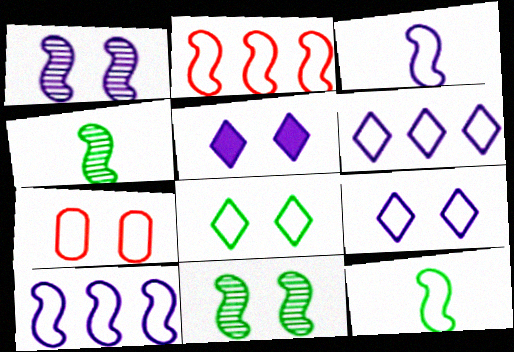[[5, 7, 11], 
[6, 7, 12]]